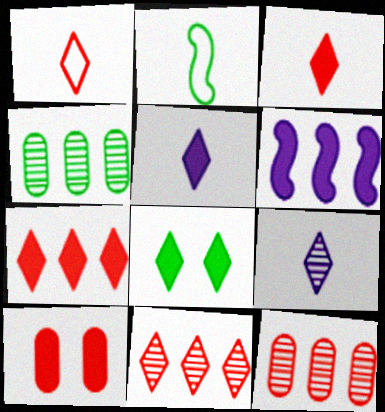[[2, 4, 8], 
[5, 7, 8]]